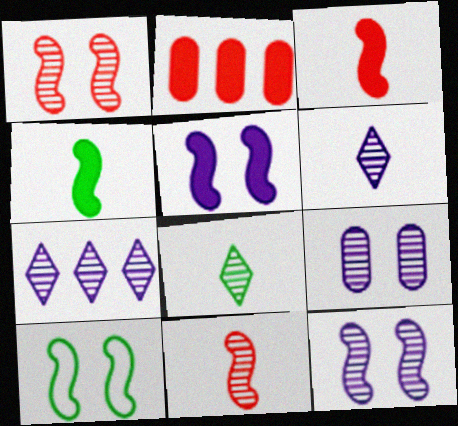[[1, 5, 10], 
[2, 6, 10]]